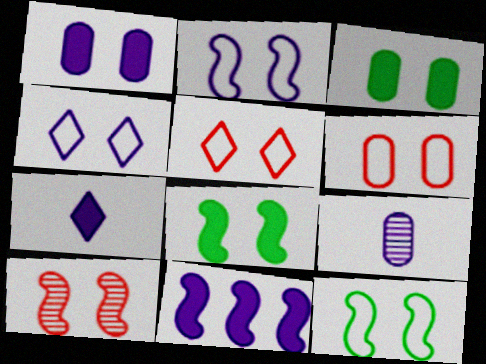[[1, 7, 11], 
[2, 8, 10], 
[3, 4, 10], 
[4, 6, 12], 
[4, 9, 11]]